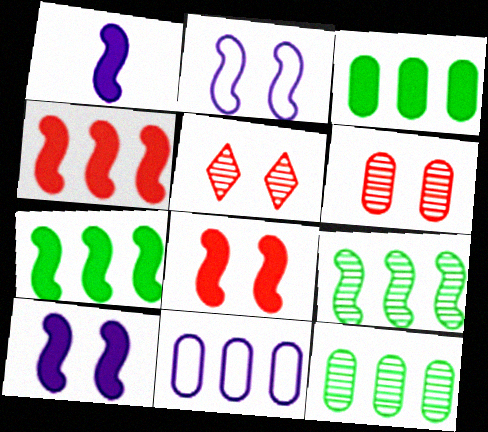[[1, 7, 8]]